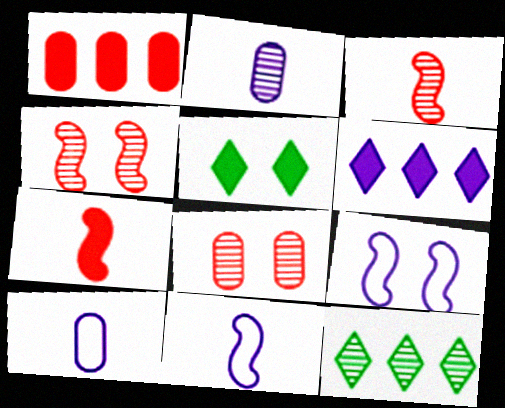[[2, 4, 12], 
[2, 6, 9], 
[5, 8, 9]]